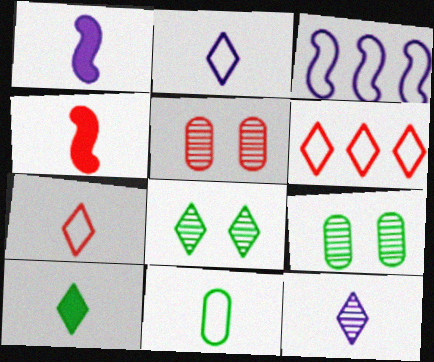[[1, 6, 9], 
[3, 5, 10], 
[4, 5, 6], 
[4, 11, 12], 
[7, 10, 12]]